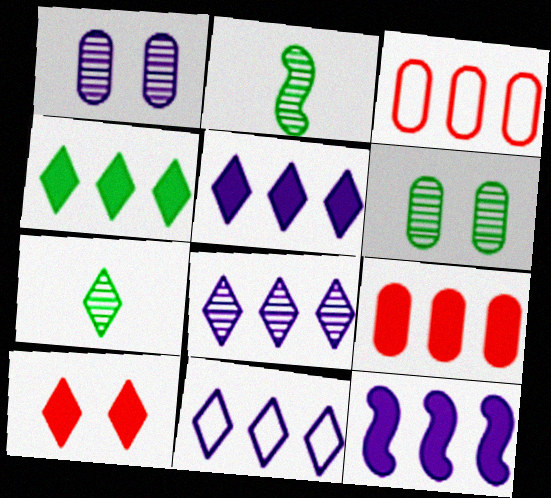[[4, 9, 12], 
[5, 8, 11], 
[7, 10, 11]]